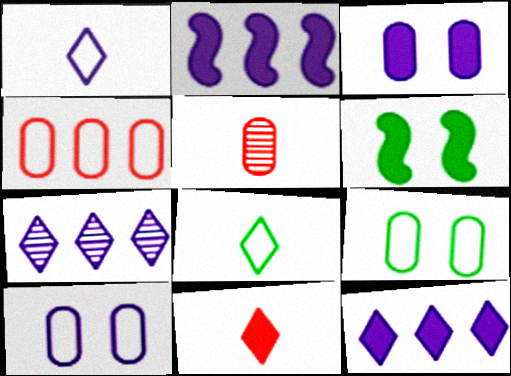[]